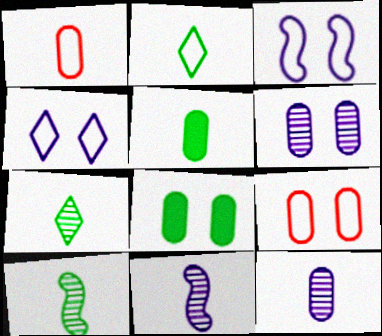[[1, 5, 12], 
[2, 5, 10], 
[6, 8, 9]]